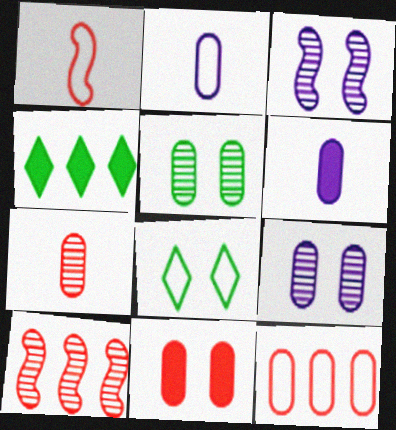[[1, 4, 9], 
[3, 8, 11], 
[5, 6, 12], 
[6, 8, 10], 
[7, 11, 12]]